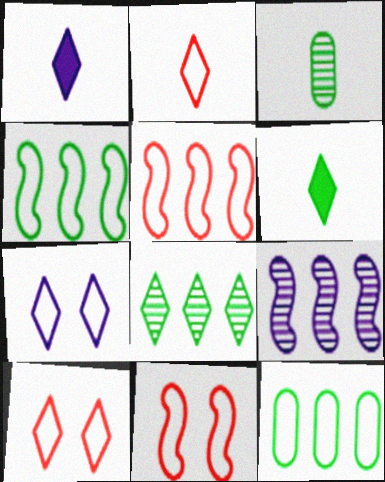[[1, 8, 10]]